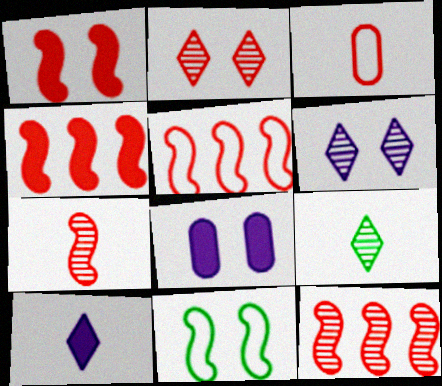[[1, 5, 7], 
[2, 3, 4], 
[2, 8, 11], 
[4, 5, 12], 
[5, 8, 9]]